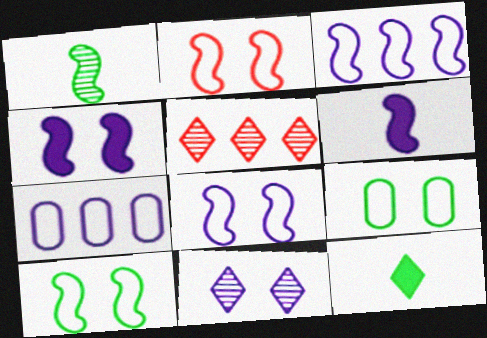[[2, 8, 10], 
[5, 6, 9], 
[6, 7, 11]]